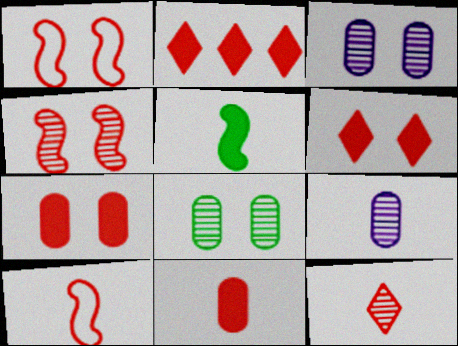[[10, 11, 12]]